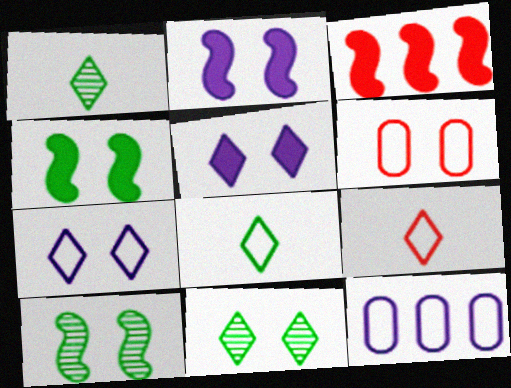[[2, 6, 11], 
[5, 6, 10]]